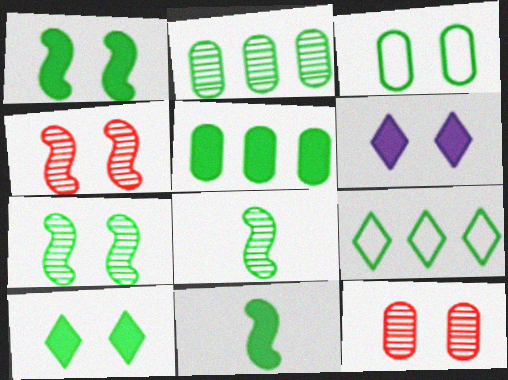[[3, 4, 6], 
[3, 7, 10], 
[5, 10, 11]]